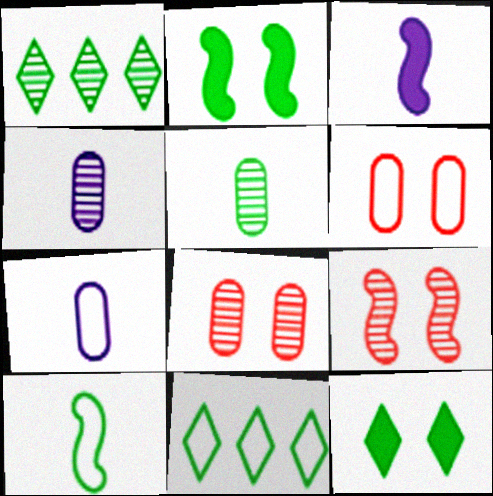[[1, 3, 6], 
[1, 4, 9], 
[2, 5, 11], 
[3, 8, 11]]